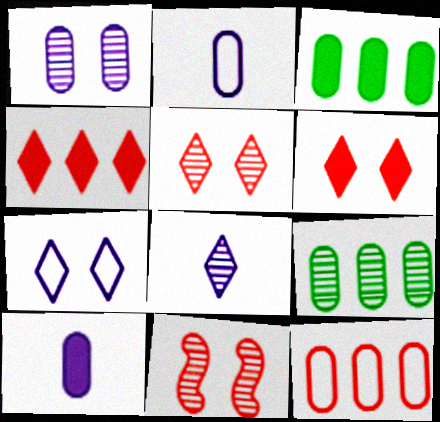[[8, 9, 11]]